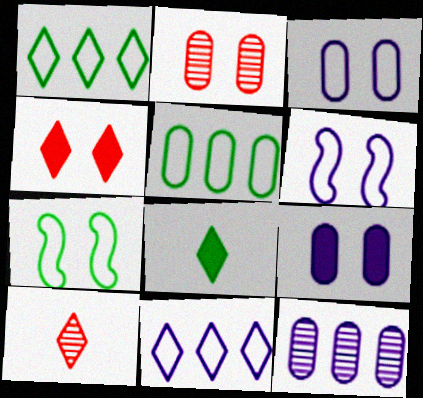[]